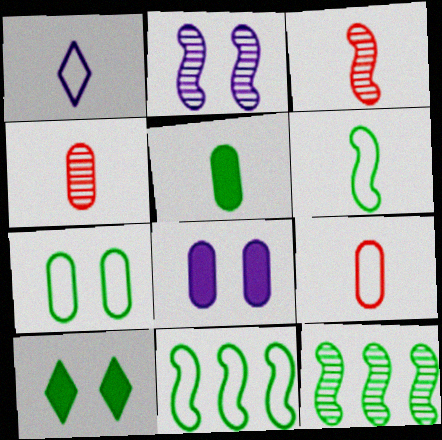[[1, 3, 5], 
[1, 6, 9], 
[2, 3, 12]]